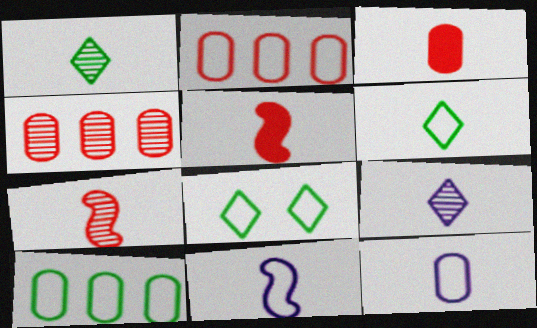[[1, 3, 11], 
[1, 5, 12], 
[2, 8, 11]]